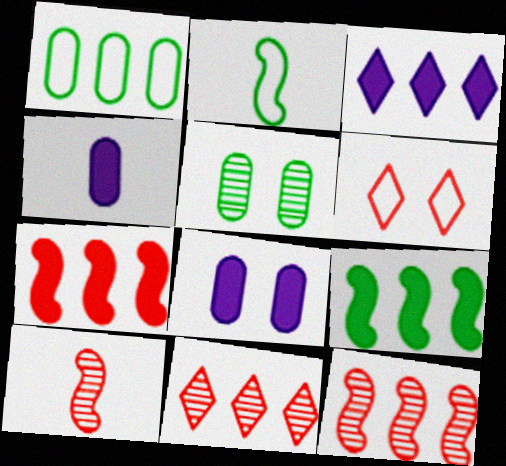[[1, 3, 12], 
[2, 8, 11]]